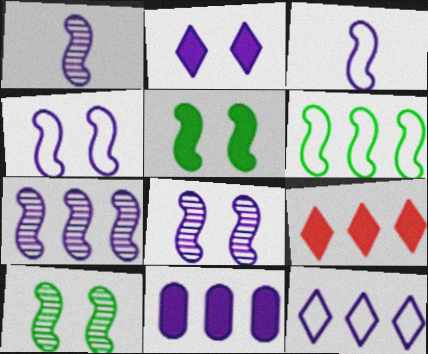[[1, 7, 8], 
[7, 11, 12]]